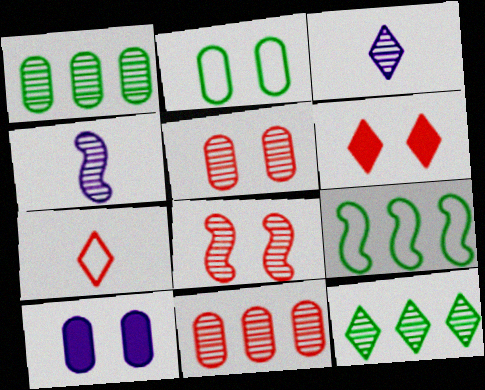[[1, 3, 8], 
[2, 5, 10], 
[4, 5, 12]]